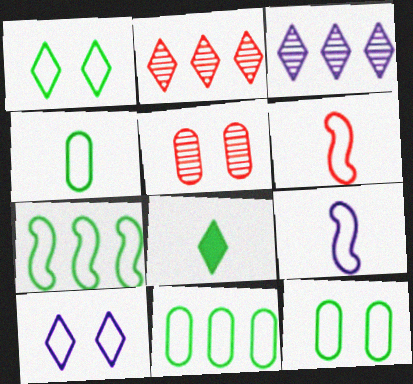[[1, 4, 7], 
[2, 8, 10], 
[4, 11, 12], 
[6, 10, 11]]